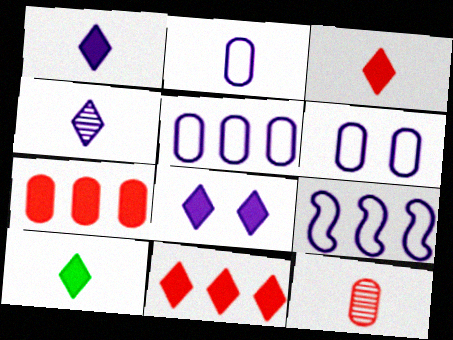[[1, 3, 10], 
[2, 5, 6], 
[8, 10, 11]]